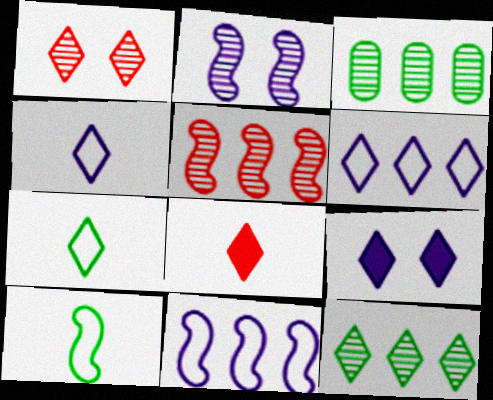[]